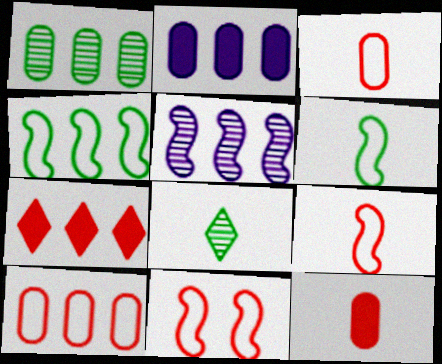[[1, 2, 10], 
[2, 8, 11]]